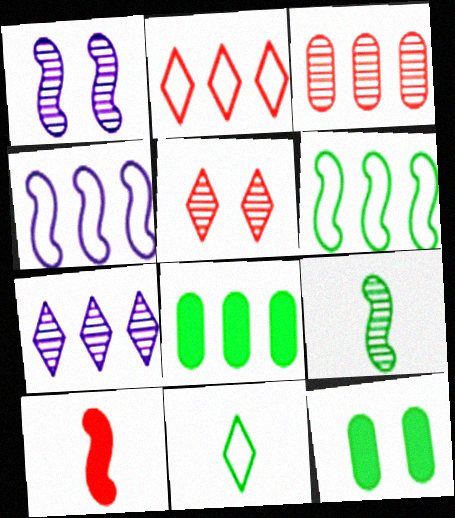[[1, 6, 10]]